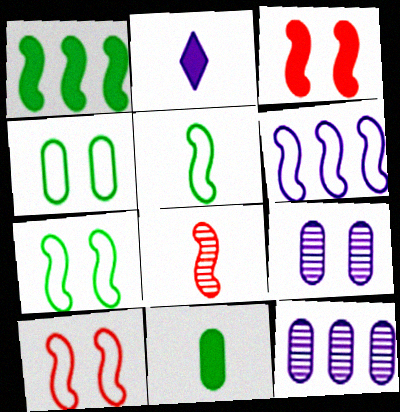[[2, 6, 9], 
[5, 6, 10]]